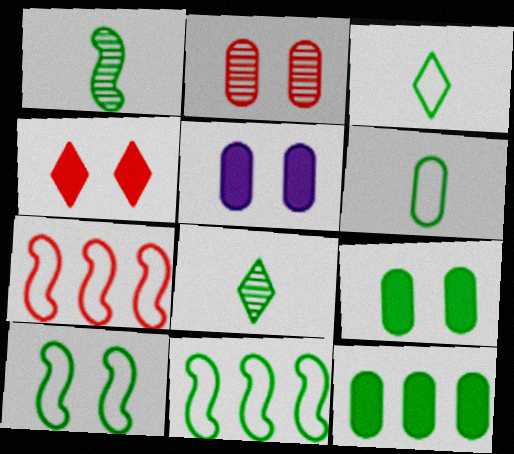[[5, 7, 8], 
[8, 9, 11], 
[8, 10, 12]]